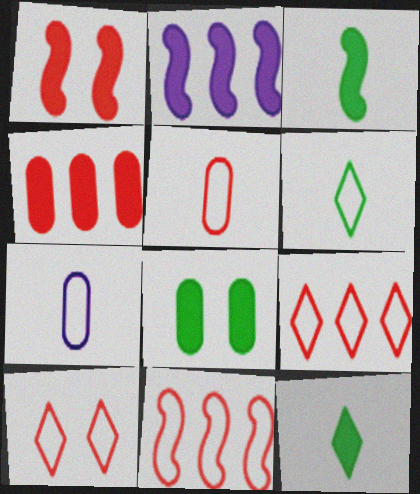[[1, 2, 3], 
[5, 10, 11]]